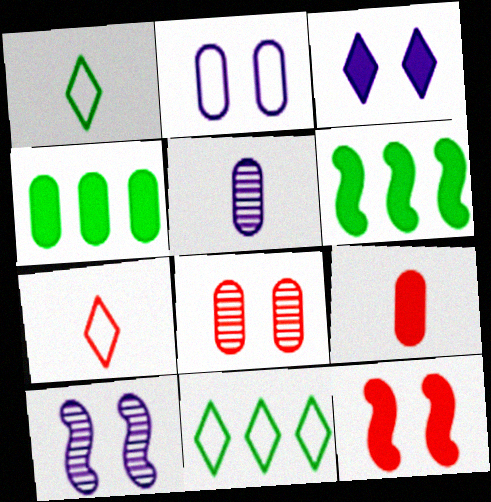[[2, 3, 10], 
[3, 6, 9], 
[4, 7, 10], 
[5, 11, 12], 
[9, 10, 11]]